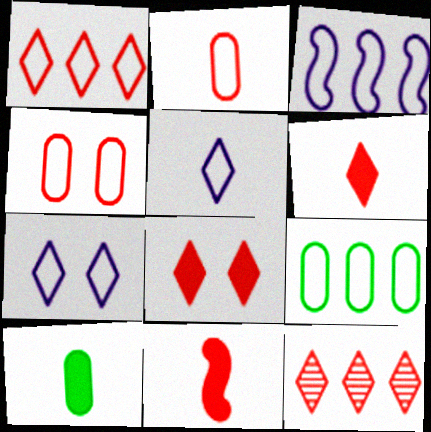[[1, 3, 9], 
[4, 11, 12]]